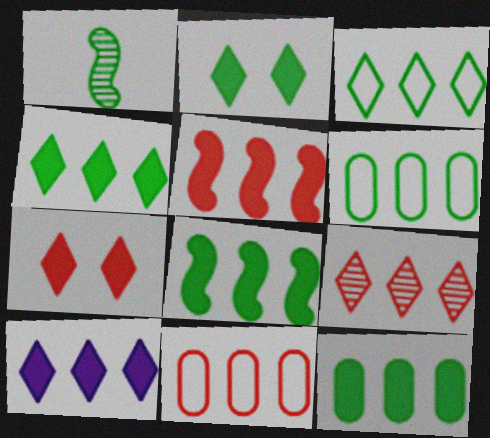[[1, 2, 6], 
[3, 9, 10], 
[4, 8, 12], 
[5, 9, 11], 
[5, 10, 12]]